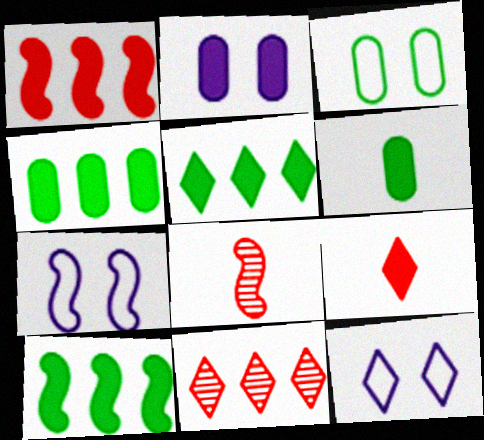[[2, 9, 10], 
[4, 5, 10], 
[4, 8, 12], 
[6, 7, 11], 
[7, 8, 10]]